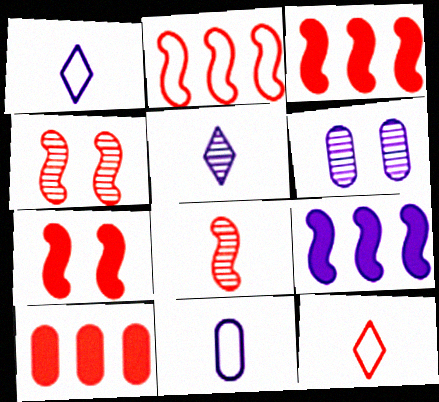[[1, 6, 9], 
[2, 7, 8], 
[4, 10, 12]]